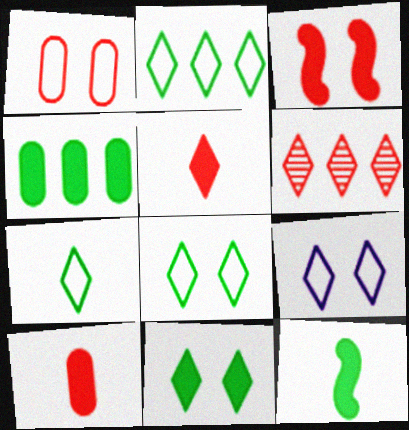[[2, 7, 8], 
[4, 11, 12]]